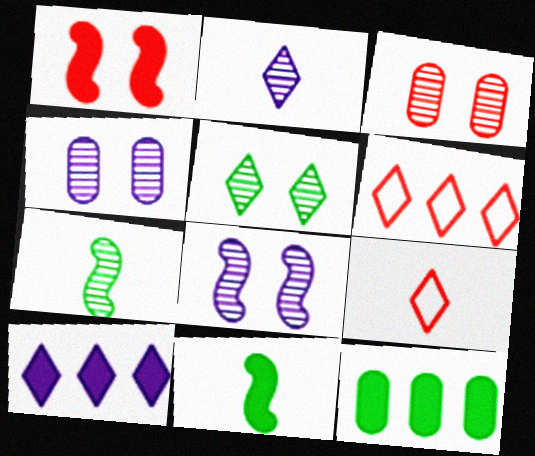[[3, 5, 8], 
[4, 6, 11], 
[5, 9, 10], 
[8, 9, 12]]